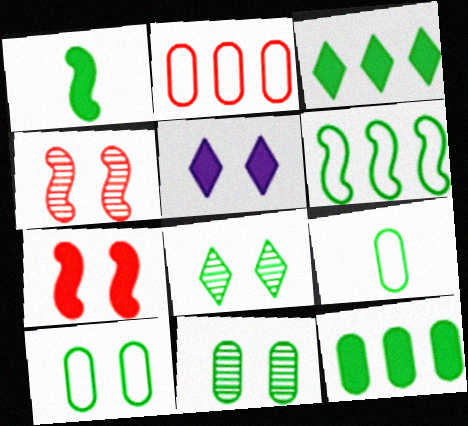[[4, 5, 10], 
[9, 11, 12]]